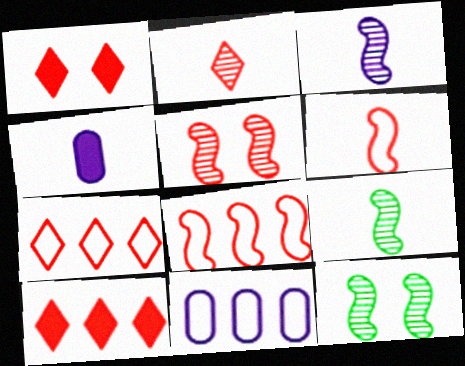[[1, 2, 7], 
[1, 9, 11], 
[4, 7, 12]]